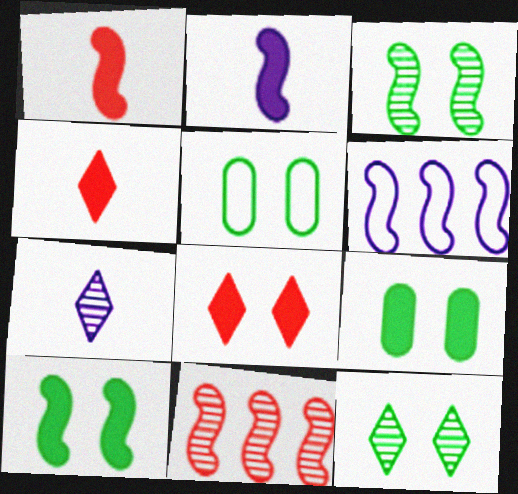[[1, 3, 6], 
[5, 10, 12]]